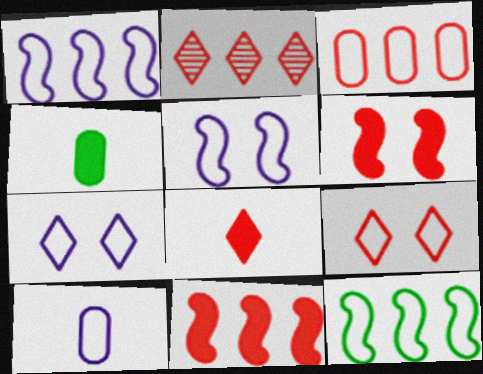[[1, 7, 10], 
[2, 3, 11], 
[2, 4, 5], 
[2, 8, 9], 
[9, 10, 12]]